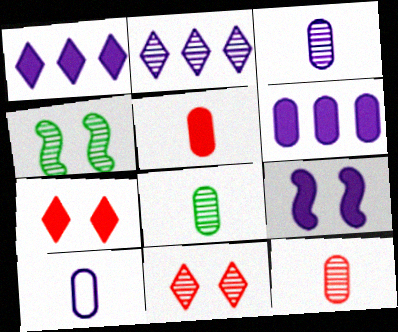[[2, 4, 12], 
[2, 9, 10], 
[3, 8, 12], 
[5, 8, 10]]